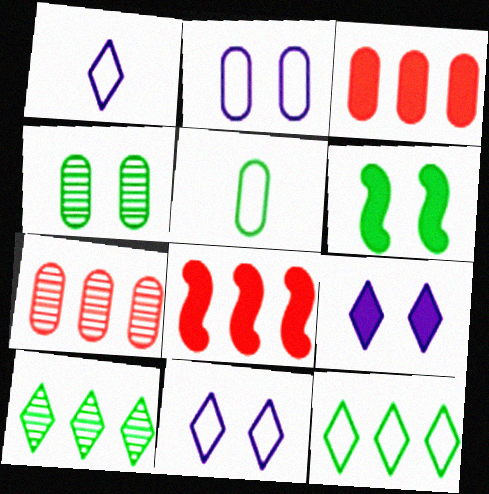[[1, 4, 8], 
[1, 6, 7], 
[5, 6, 10]]